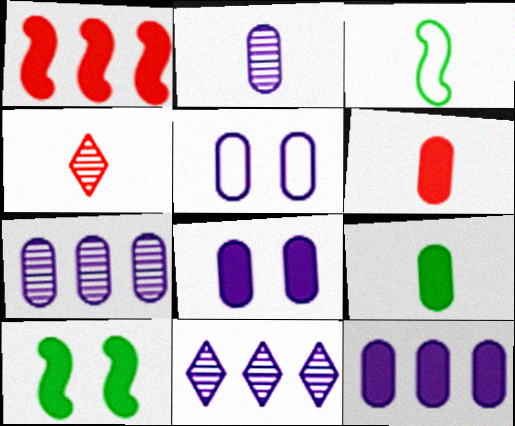[[2, 5, 12]]